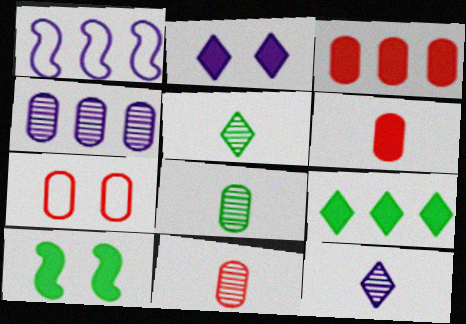[[3, 7, 11]]